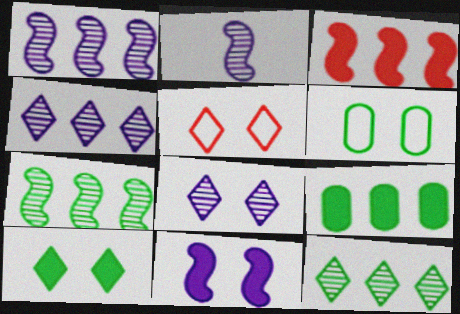[[2, 5, 9], 
[5, 8, 10]]